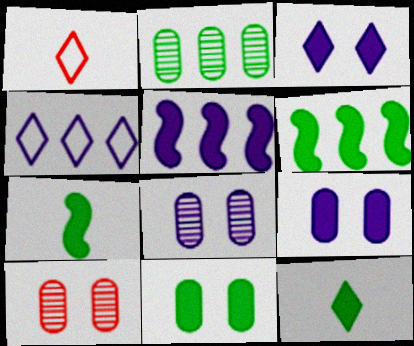[[1, 6, 8], 
[4, 7, 10], 
[6, 11, 12]]